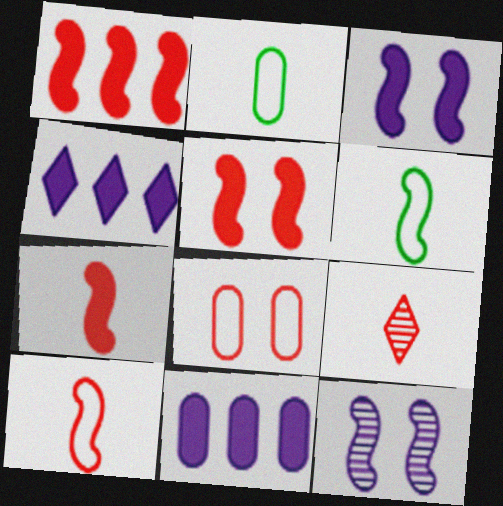[[1, 5, 7], 
[1, 6, 12], 
[1, 8, 9]]